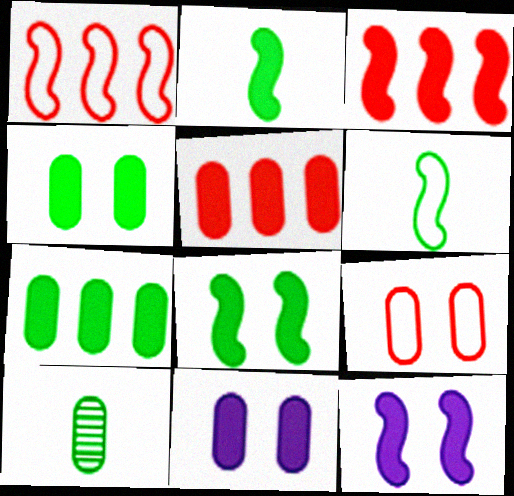[[2, 3, 12]]